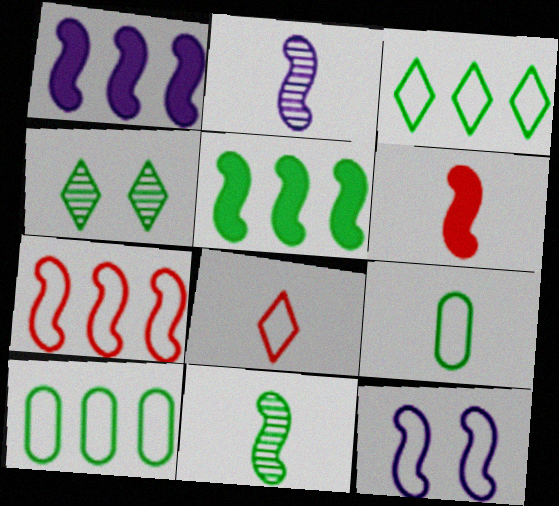[[1, 2, 12], 
[4, 5, 9], 
[8, 10, 12]]